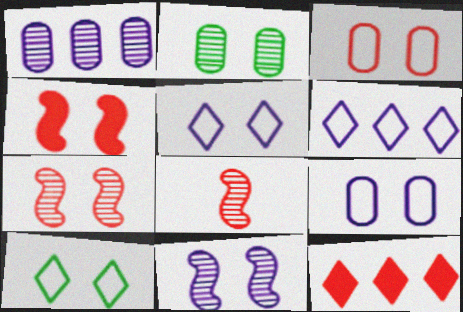[[2, 4, 5], 
[3, 8, 12]]